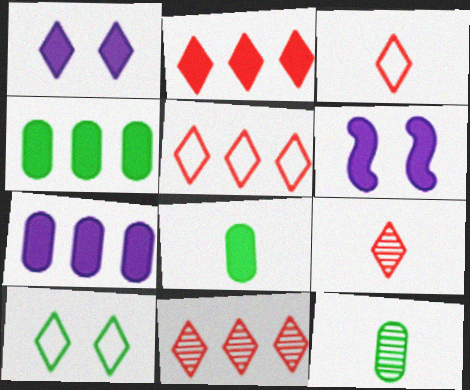[[2, 5, 11], 
[2, 6, 8], 
[5, 6, 12]]